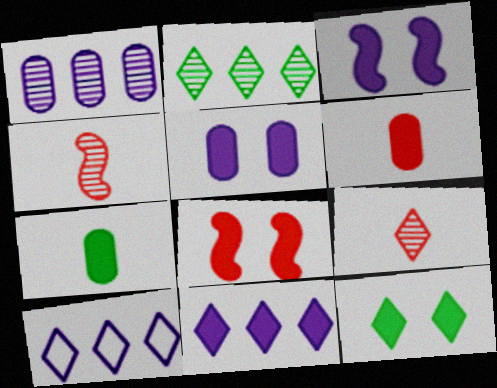[[5, 8, 12], 
[7, 8, 11], 
[9, 10, 12]]